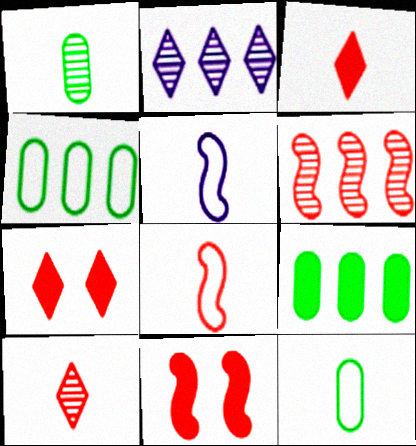[[1, 3, 5], 
[2, 11, 12], 
[6, 8, 11]]